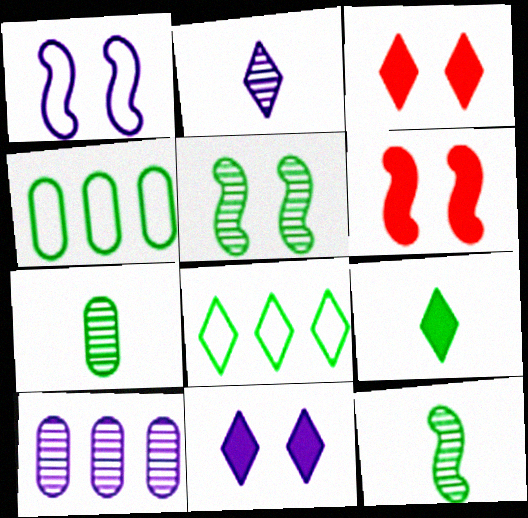[[1, 5, 6], 
[2, 3, 8], 
[2, 4, 6], 
[4, 5, 9]]